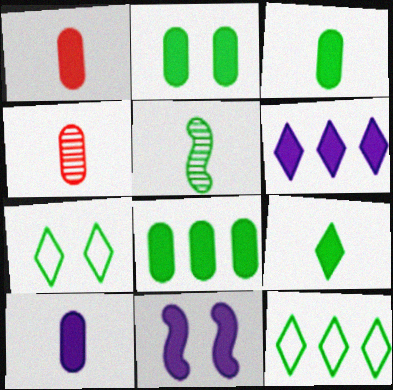[[1, 3, 10], 
[2, 3, 8], 
[2, 5, 12], 
[4, 11, 12], 
[5, 7, 8], 
[6, 10, 11]]